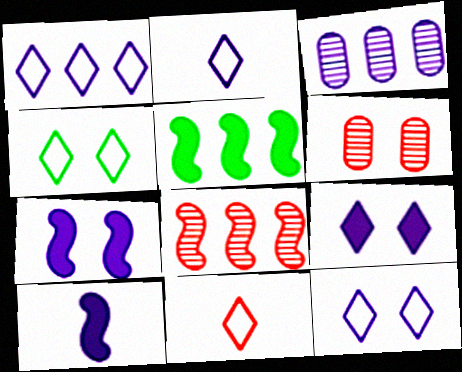[[1, 2, 12], 
[1, 4, 11], 
[2, 3, 7], 
[2, 5, 6], 
[3, 10, 12], 
[4, 6, 7]]